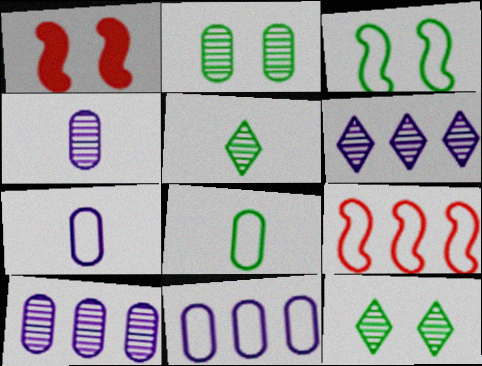[[1, 5, 11], 
[1, 6, 8]]